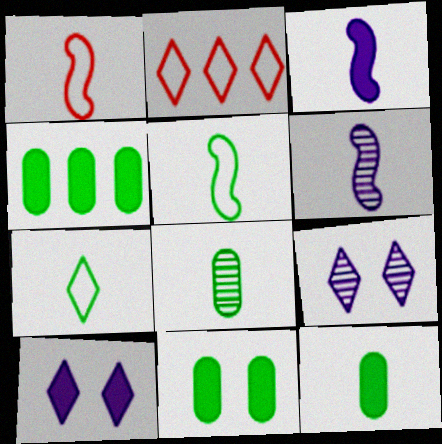[[1, 4, 9], 
[2, 6, 11], 
[4, 11, 12]]